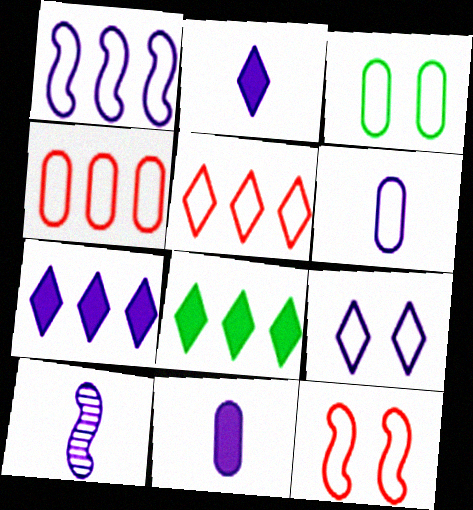[[1, 6, 9], 
[2, 6, 10], 
[3, 4, 6], 
[3, 9, 12]]